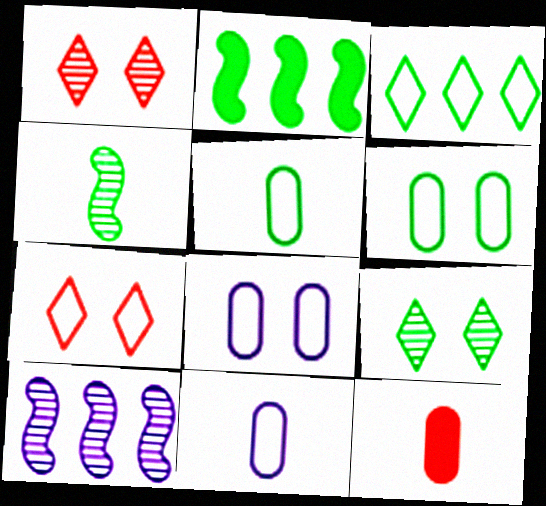[[1, 2, 11], 
[2, 5, 9]]